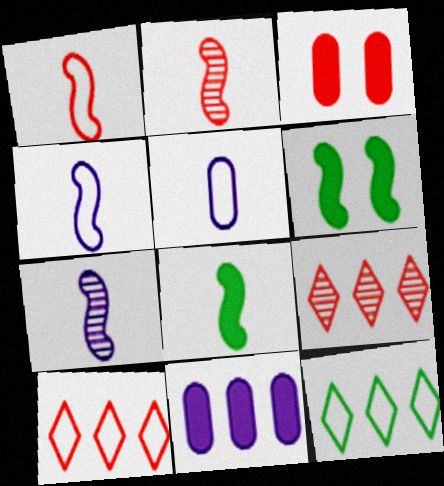[[1, 3, 9], 
[1, 7, 8], 
[2, 3, 10], 
[2, 4, 8], 
[3, 7, 12], 
[5, 6, 9]]